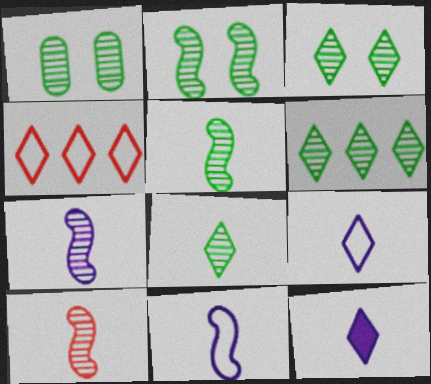[[1, 2, 3], 
[1, 5, 6], 
[3, 4, 12], 
[3, 6, 8], 
[5, 7, 10]]